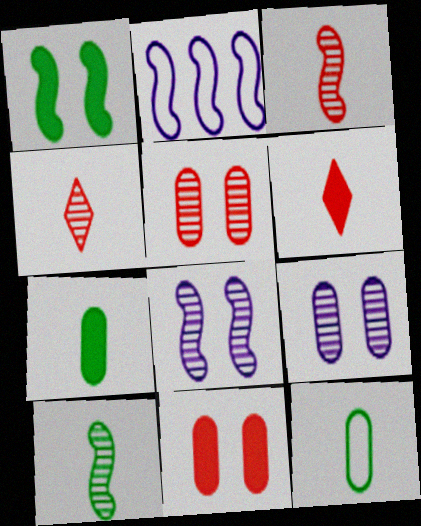[[1, 2, 3]]